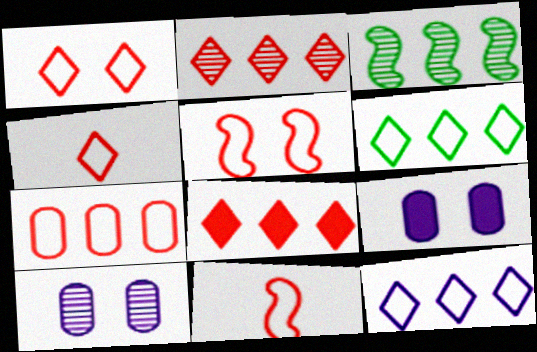[[1, 7, 11], 
[3, 4, 9], 
[4, 5, 7]]